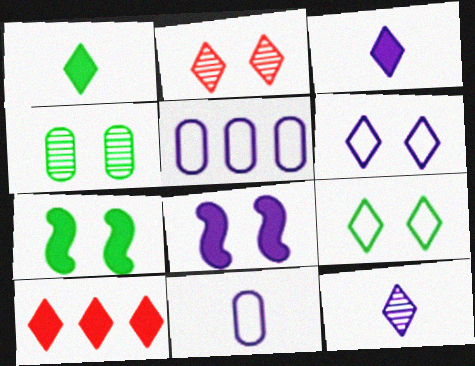[[4, 7, 9], 
[5, 8, 12], 
[9, 10, 12]]